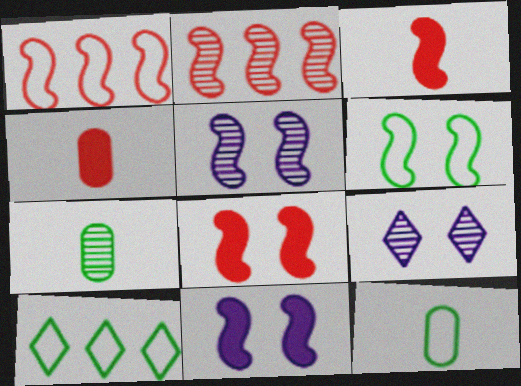[[2, 7, 9], 
[4, 5, 10], 
[5, 6, 8], 
[6, 10, 12]]